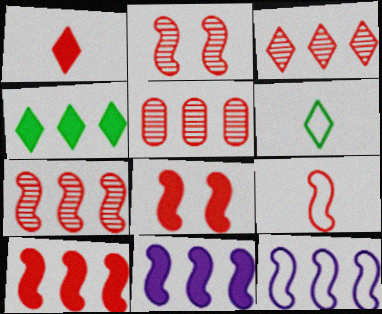[[2, 9, 10], 
[3, 5, 7], 
[4, 5, 12], 
[7, 8, 9]]